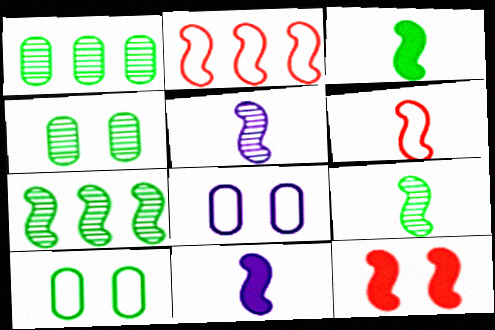[[3, 5, 6], 
[6, 9, 11]]